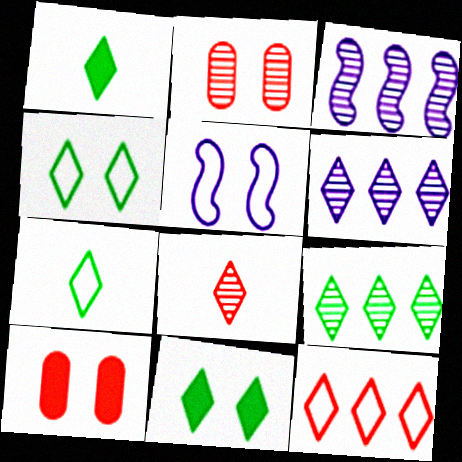[[1, 4, 9], 
[2, 5, 11], 
[3, 7, 10], 
[7, 9, 11]]